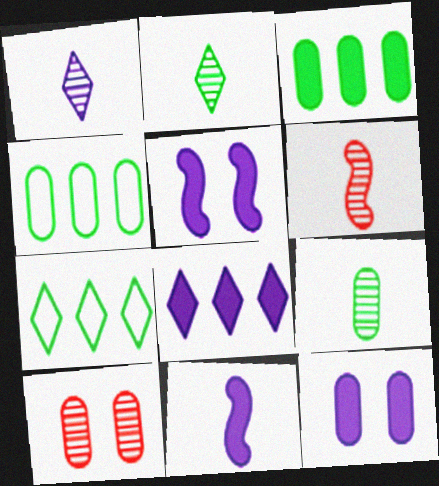[[1, 6, 9], 
[6, 7, 12], 
[7, 10, 11], 
[8, 11, 12]]